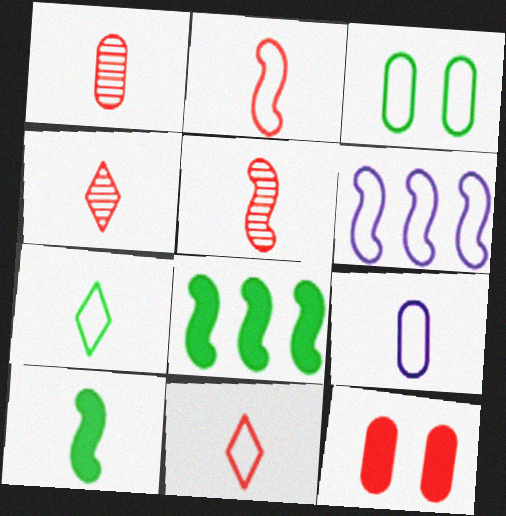[[1, 4, 5], 
[2, 7, 9], 
[3, 6, 11], 
[4, 9, 10]]